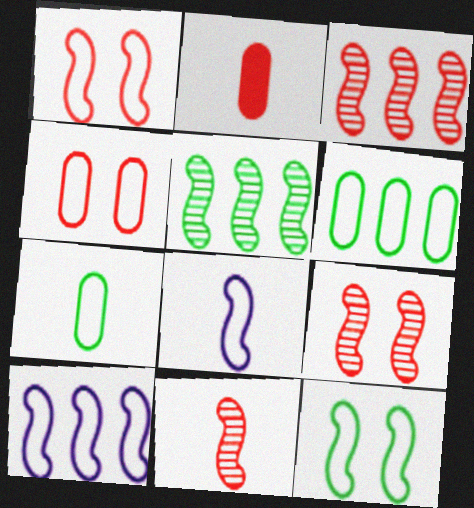[[3, 9, 11]]